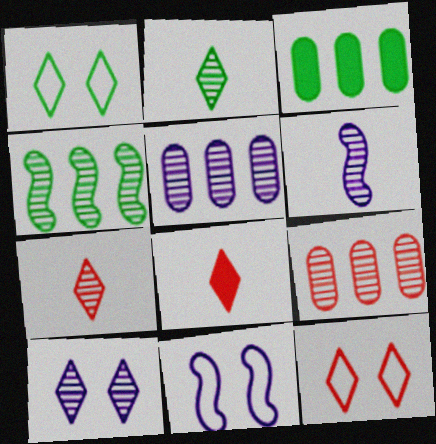[[3, 6, 12], 
[3, 7, 11], 
[5, 6, 10]]